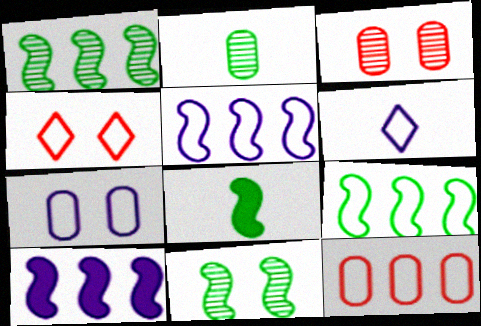[[2, 4, 10], 
[5, 6, 7], 
[8, 9, 11]]